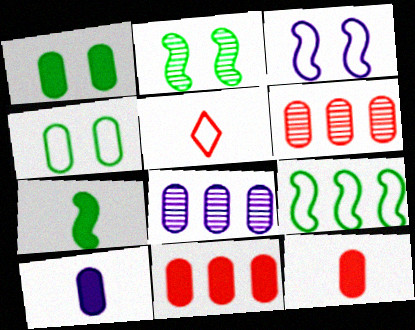[[1, 10, 11], 
[2, 7, 9], 
[4, 6, 10], 
[4, 8, 12]]